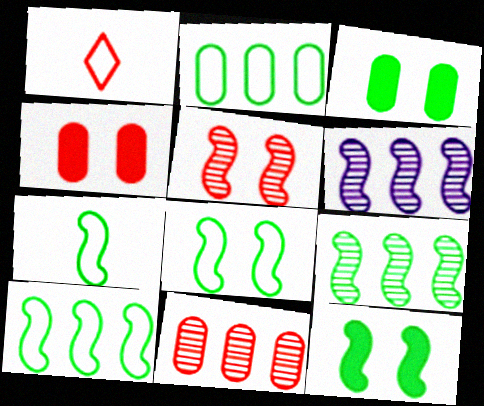[[1, 3, 6], 
[7, 8, 10], 
[7, 9, 12]]